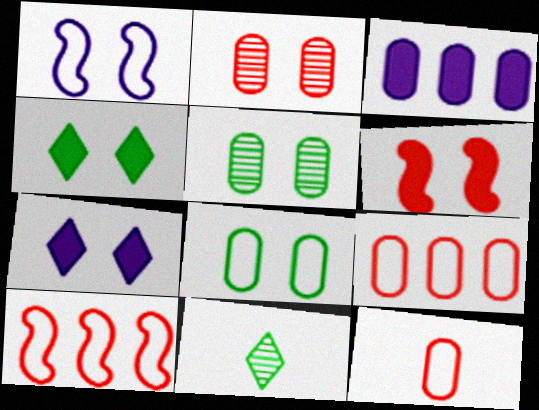[[1, 2, 4], 
[3, 5, 12]]